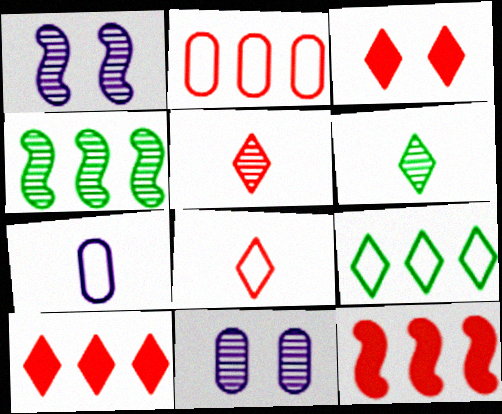[[3, 4, 7], 
[4, 5, 11]]